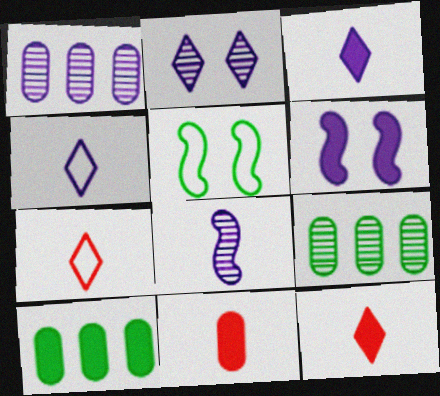[[1, 2, 8], 
[1, 4, 6], 
[1, 5, 12], 
[6, 7, 9], 
[6, 10, 12]]